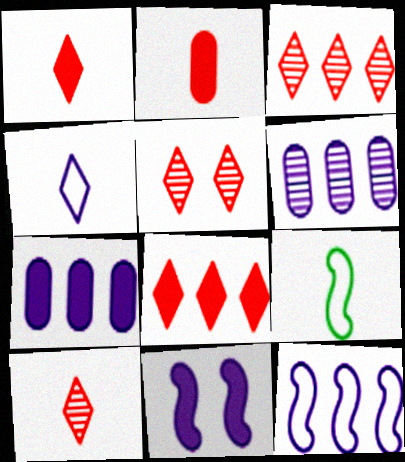[[3, 5, 10], 
[4, 6, 11], 
[5, 7, 9]]